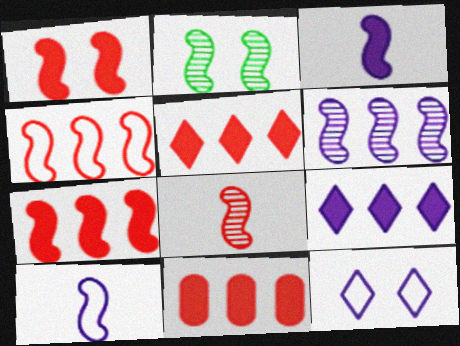[[1, 4, 8], 
[2, 3, 4], 
[2, 6, 8], 
[2, 7, 10], 
[5, 7, 11]]